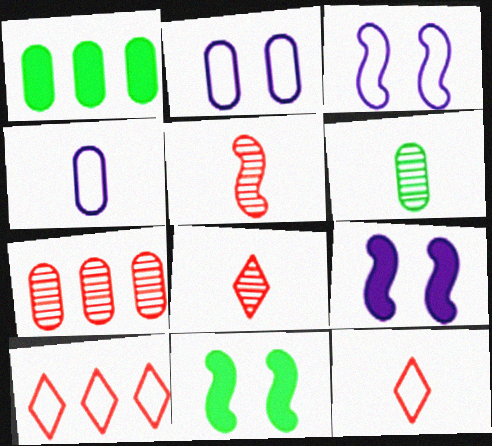[[1, 3, 8], 
[6, 9, 10]]